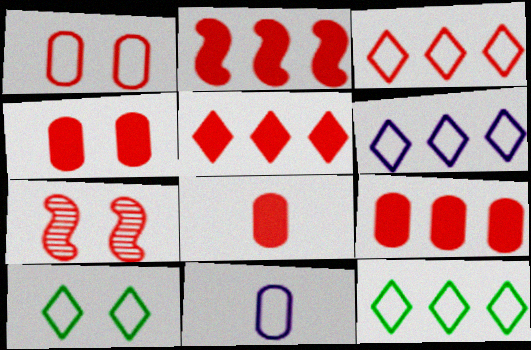[[2, 5, 9], 
[3, 6, 12], 
[3, 7, 8], 
[4, 8, 9]]